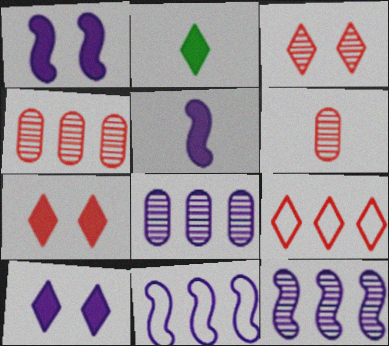[]